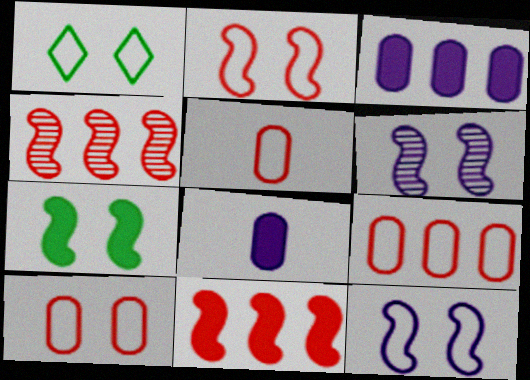[[1, 4, 8], 
[1, 10, 12], 
[2, 6, 7], 
[5, 9, 10]]